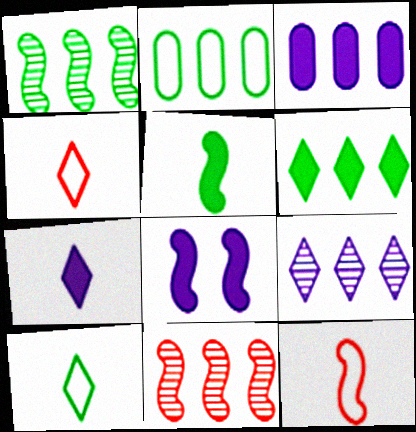[[1, 2, 6], 
[1, 8, 12], 
[3, 7, 8]]